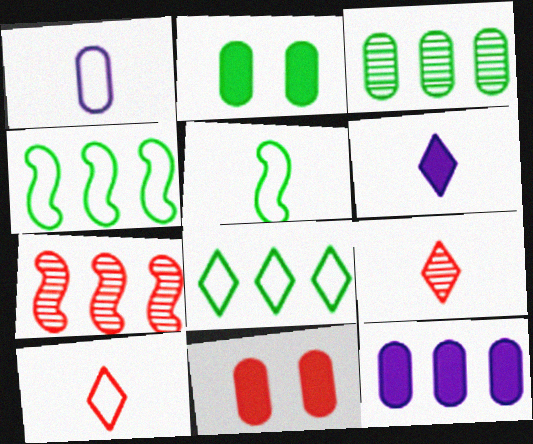[[1, 3, 11], 
[1, 5, 10], 
[7, 8, 12], 
[7, 10, 11]]